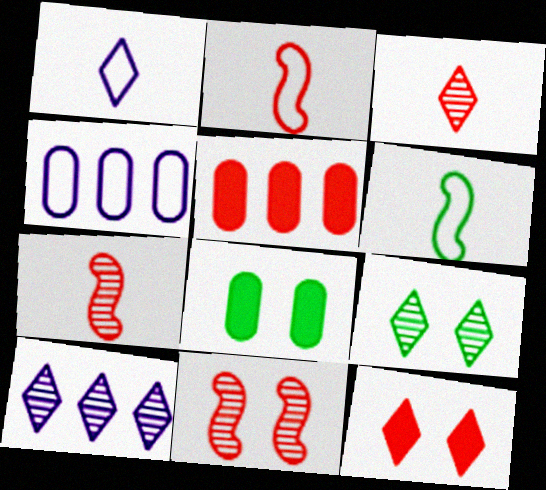[[2, 8, 10], 
[3, 9, 10]]